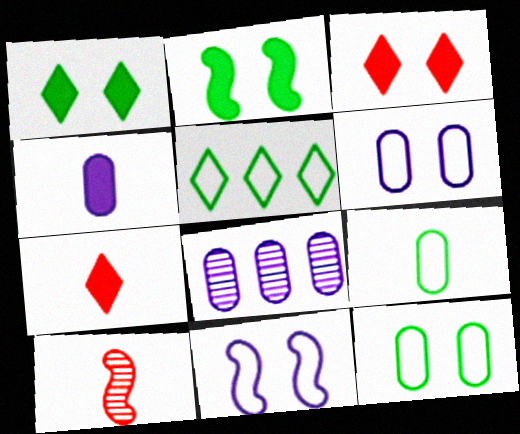[[4, 6, 8]]